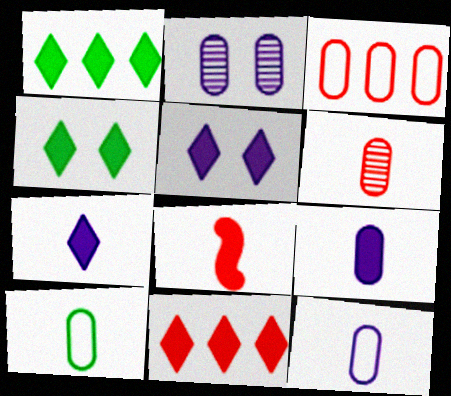[[4, 7, 11], 
[6, 9, 10]]